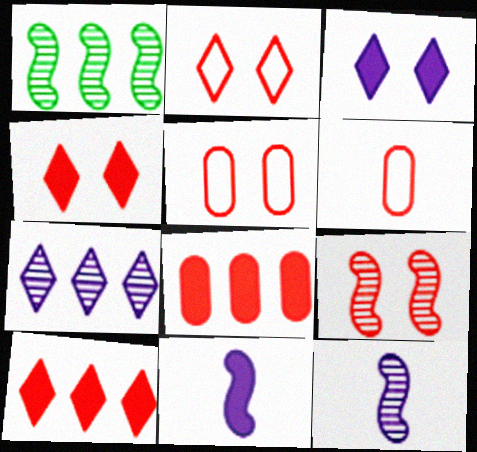[[1, 3, 6], 
[1, 9, 12], 
[4, 5, 9], 
[6, 9, 10]]